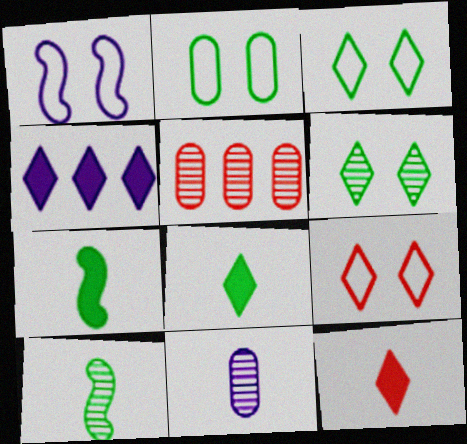[[1, 2, 9], 
[1, 4, 11], 
[1, 5, 8]]